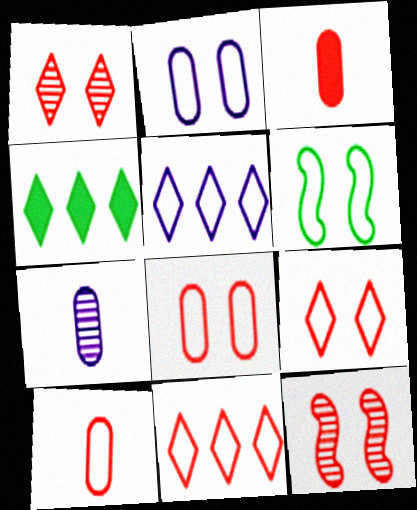[[2, 6, 9], 
[3, 11, 12], 
[5, 6, 10]]